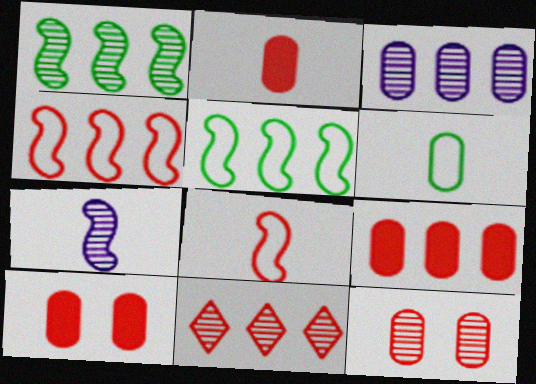[[1, 3, 11], 
[2, 9, 10], 
[3, 6, 10], 
[4, 9, 11], 
[8, 10, 11]]